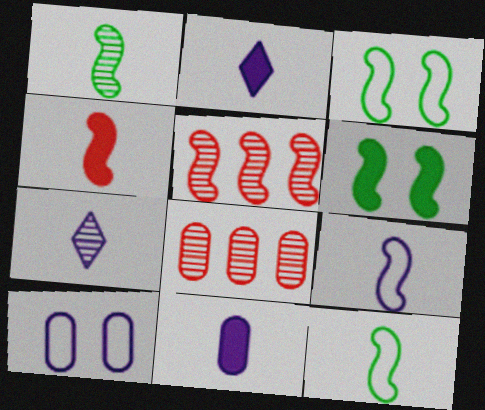[[1, 4, 9], 
[2, 3, 8], 
[5, 6, 9], 
[7, 9, 11]]